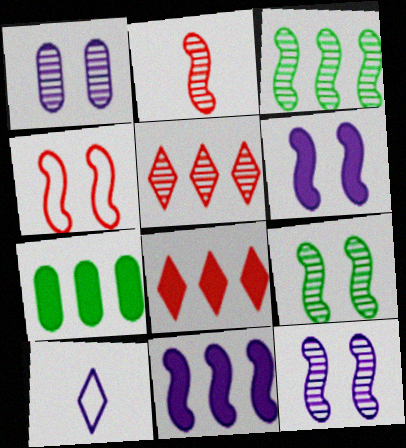[[1, 10, 11], 
[2, 3, 12], 
[4, 6, 9], 
[7, 8, 11]]